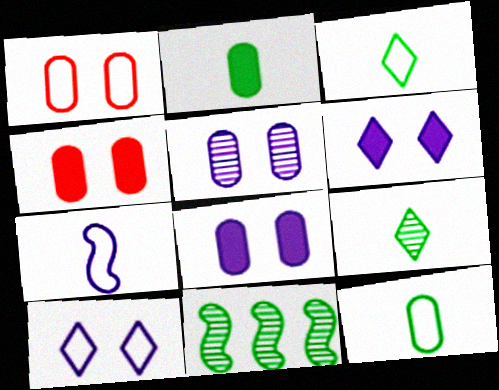[]